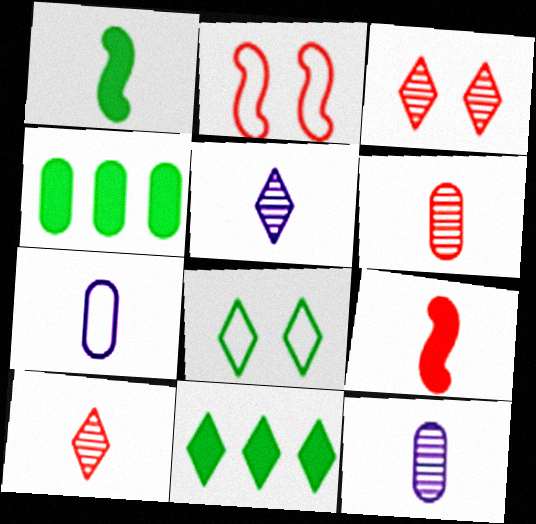[[1, 7, 10], 
[2, 4, 5], 
[2, 11, 12]]